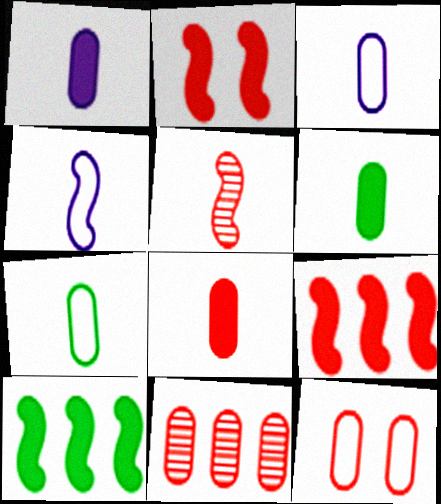[[1, 6, 8], 
[8, 11, 12]]